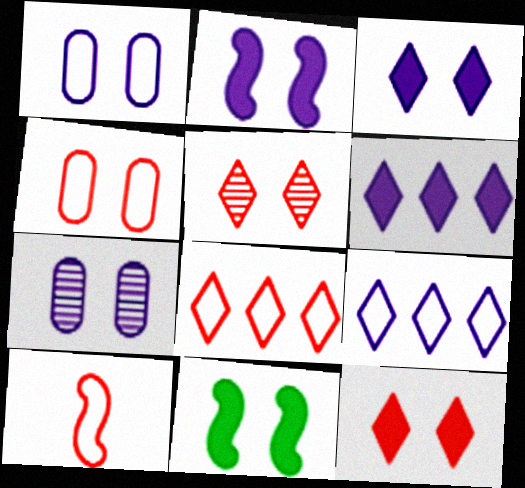[[1, 5, 11], 
[4, 8, 10]]